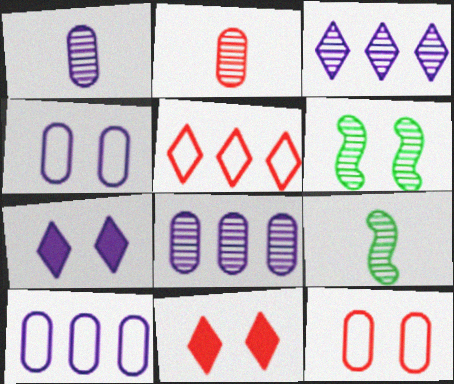[[2, 3, 6], 
[4, 6, 11], 
[6, 7, 12], 
[9, 10, 11]]